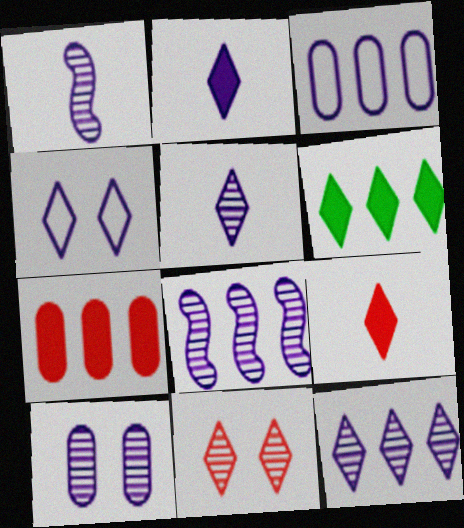[[1, 10, 12], 
[2, 4, 12], 
[5, 8, 10]]